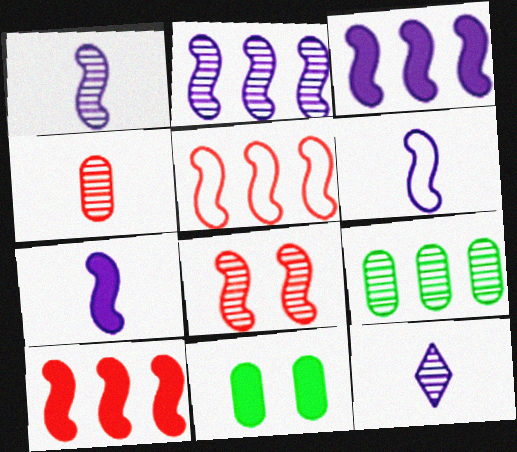[[1, 6, 7], 
[5, 11, 12], 
[8, 9, 12]]